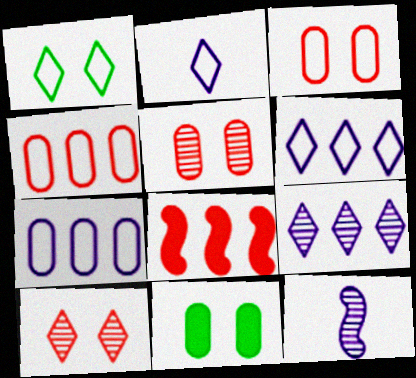[]